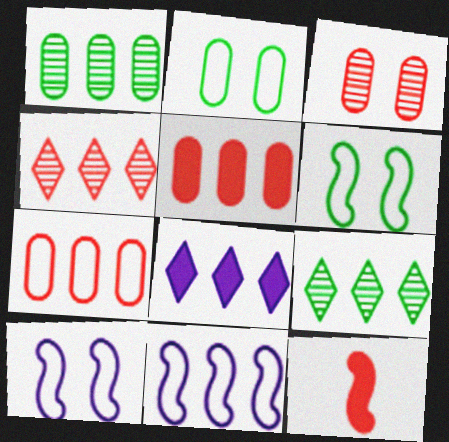[[5, 9, 11]]